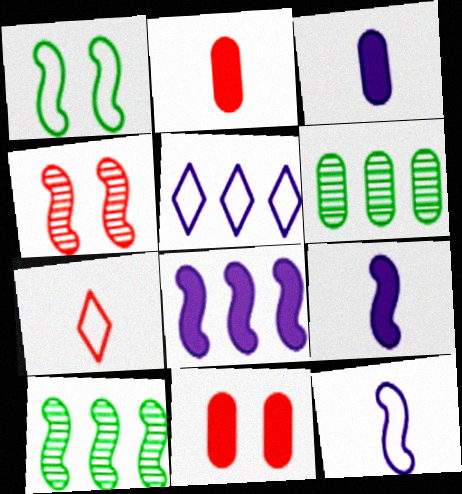[]